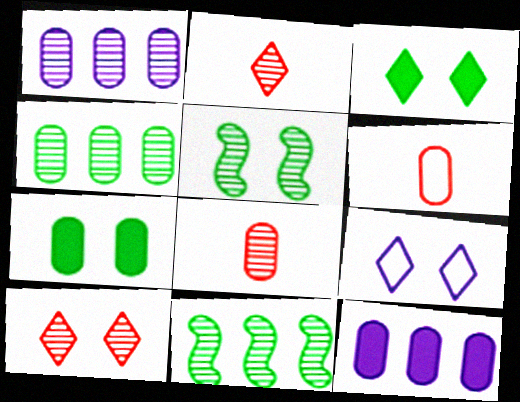[[1, 2, 5], 
[1, 6, 7], 
[3, 9, 10]]